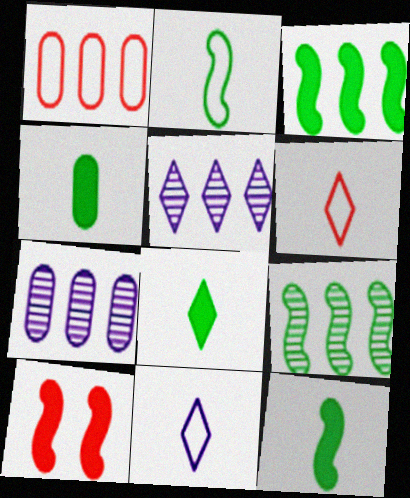[[1, 3, 5], 
[4, 8, 12]]